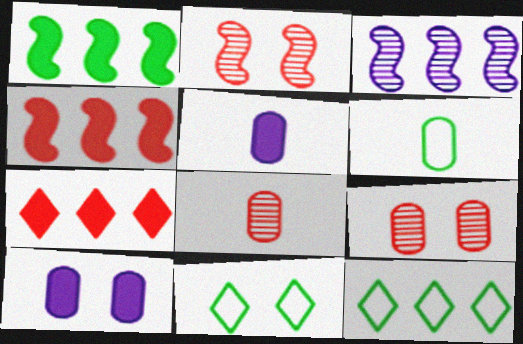[[2, 5, 12], 
[2, 10, 11], 
[5, 6, 8]]